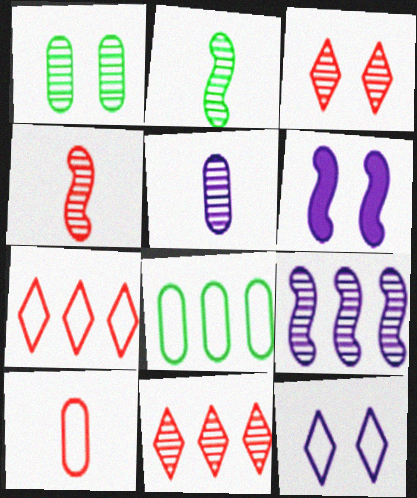[]